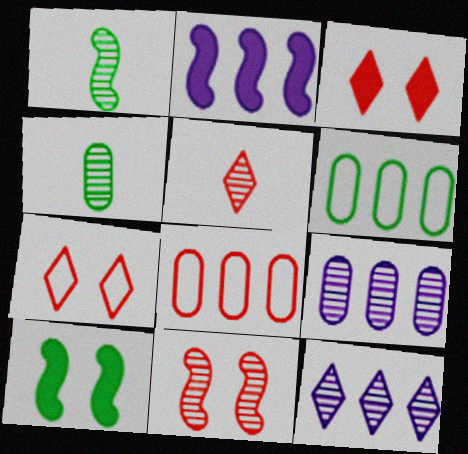[[2, 4, 7], 
[4, 11, 12]]